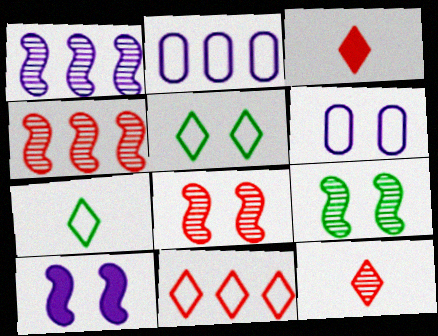[[2, 3, 9]]